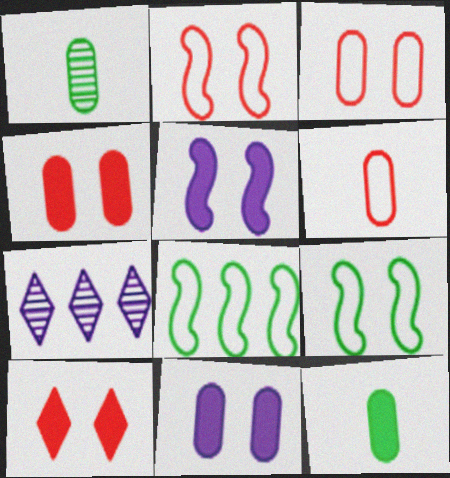[[2, 7, 12]]